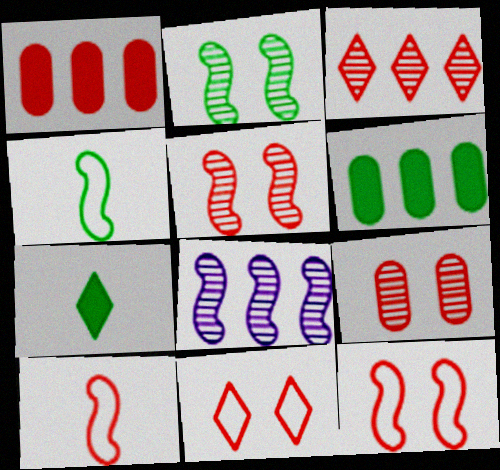[]